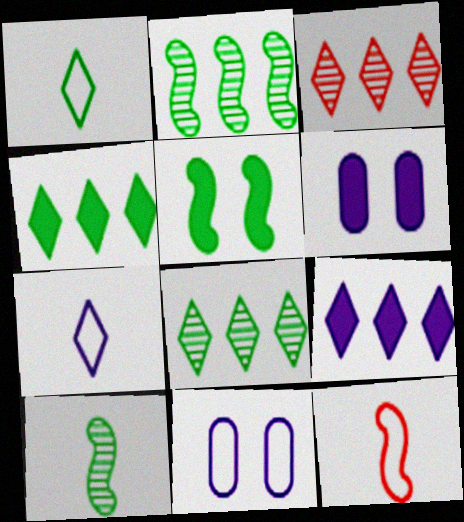[[6, 8, 12]]